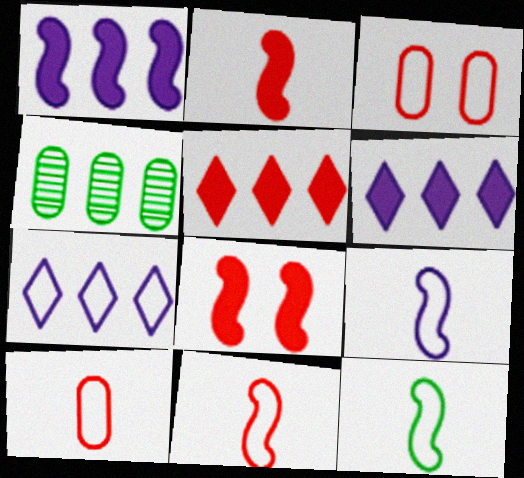[[3, 7, 12], 
[9, 11, 12]]